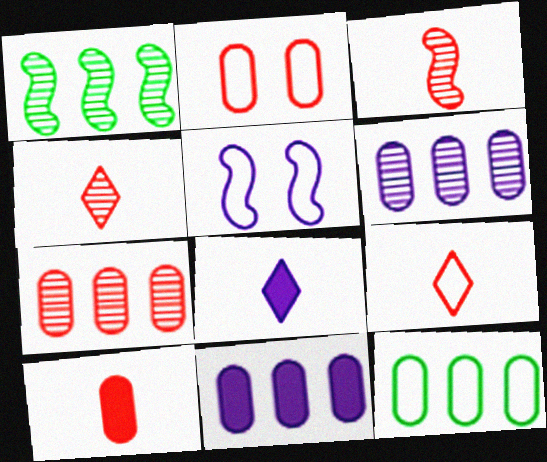[[1, 2, 8], 
[2, 7, 10], 
[3, 9, 10], 
[5, 6, 8], 
[5, 9, 12], 
[7, 11, 12]]